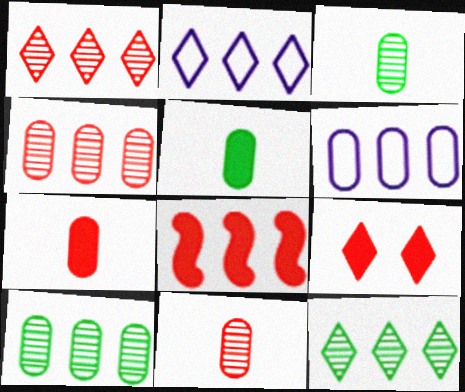[[2, 8, 10], 
[6, 8, 12], 
[7, 8, 9]]